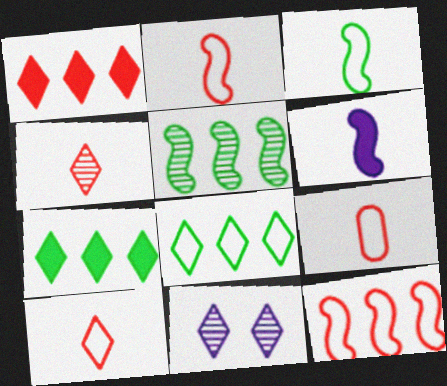[[2, 9, 10], 
[7, 10, 11]]